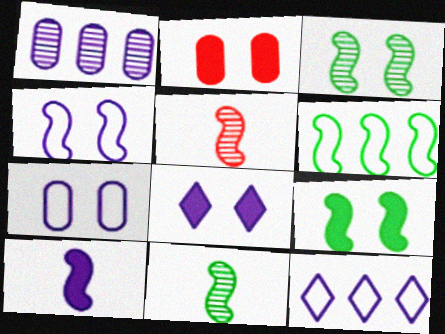[[2, 8, 9], 
[2, 11, 12], 
[6, 9, 11]]